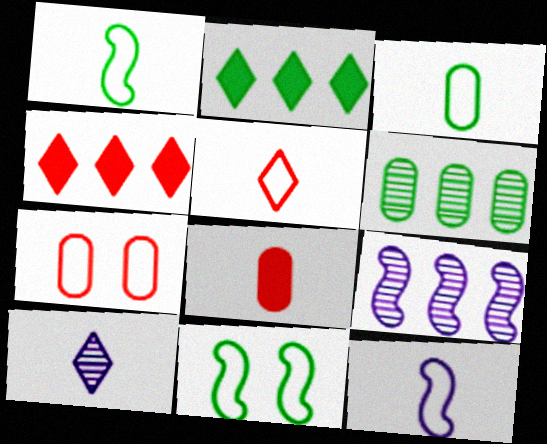[[1, 8, 10], 
[3, 5, 12]]